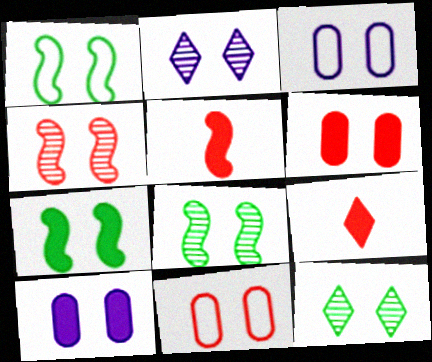[[1, 2, 6], 
[1, 7, 8], 
[2, 7, 11]]